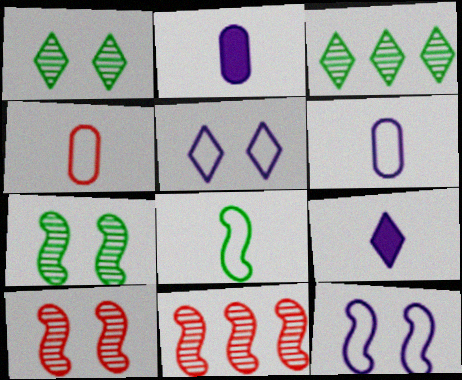[]